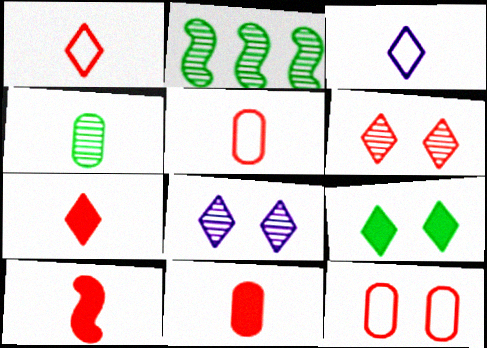[[3, 4, 10], 
[7, 10, 11]]